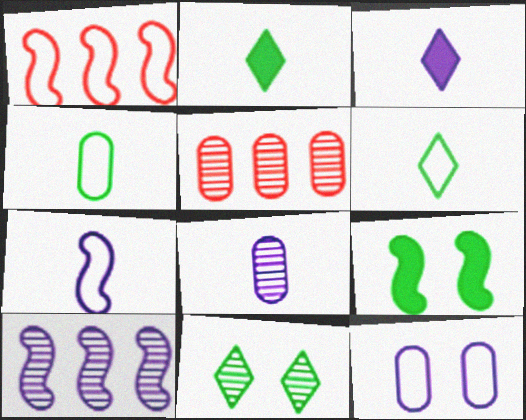[[1, 6, 12], 
[3, 7, 8], 
[3, 10, 12]]